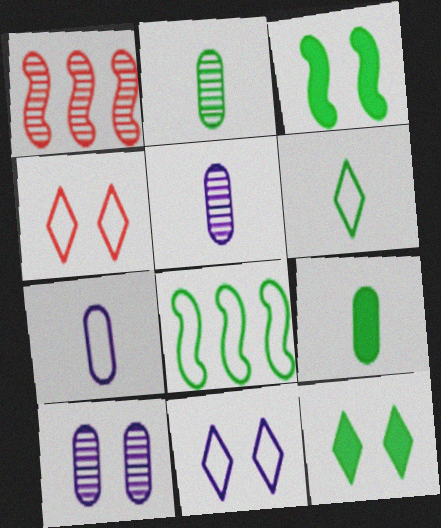[[1, 7, 12], 
[1, 9, 11], 
[2, 8, 12], 
[3, 4, 10], 
[4, 7, 8]]